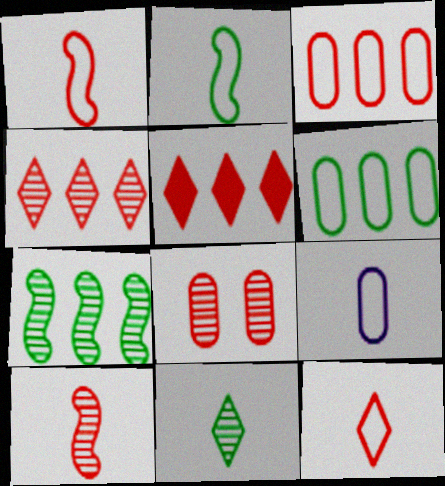[[1, 5, 8], 
[2, 9, 12], 
[4, 8, 10]]